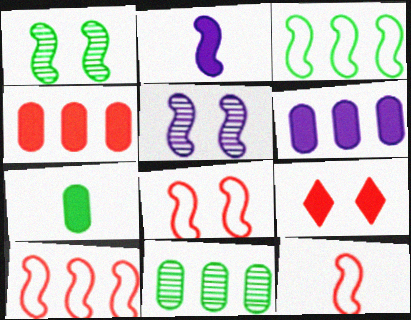[[1, 2, 10], 
[8, 10, 12]]